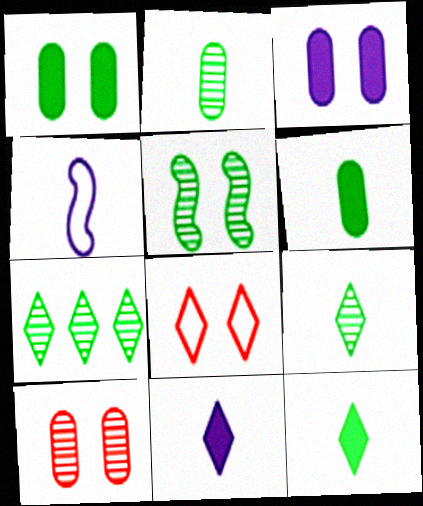[[2, 5, 7], 
[3, 5, 8], 
[7, 8, 11]]